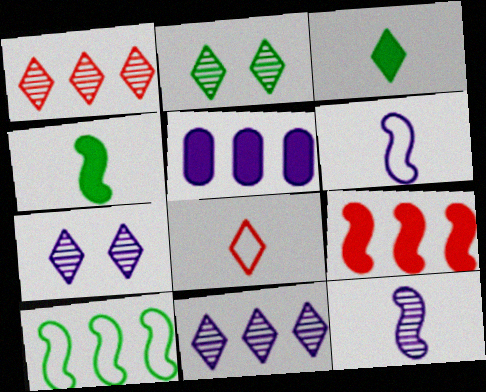[[1, 5, 10], 
[5, 6, 7]]